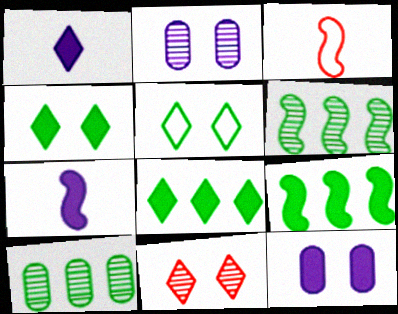[[2, 3, 8]]